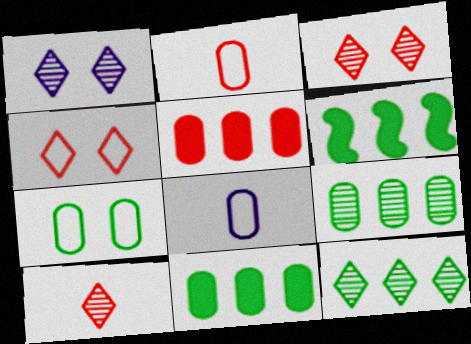[[1, 2, 6], 
[1, 10, 12], 
[3, 6, 8]]